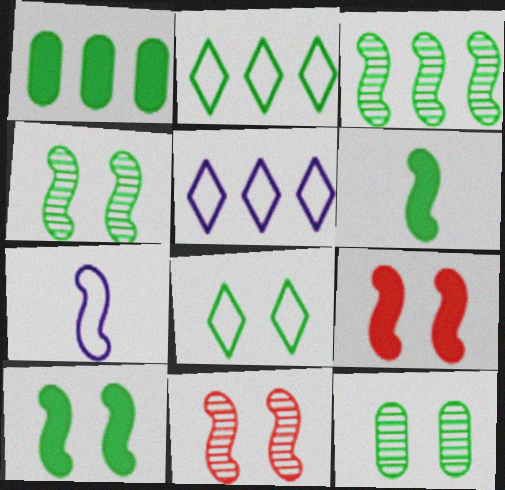[[1, 2, 3], 
[2, 6, 12], 
[3, 7, 9], 
[8, 10, 12]]